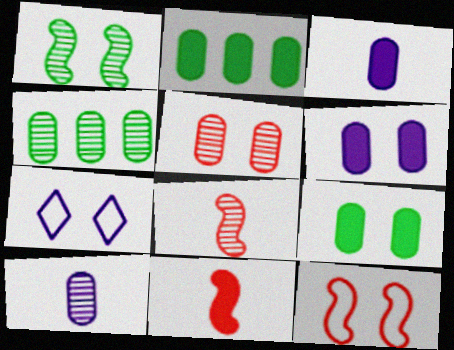[[2, 7, 8], 
[4, 5, 10], 
[4, 7, 11]]